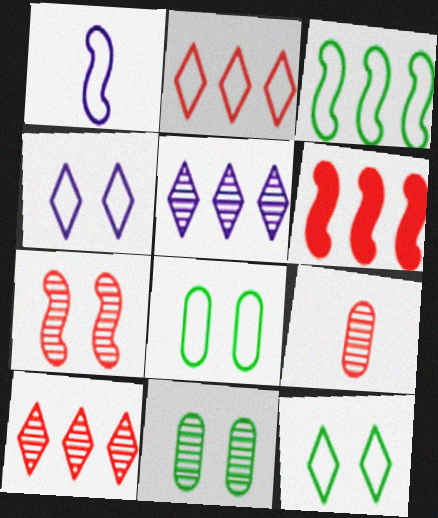[[1, 2, 8], 
[7, 9, 10]]